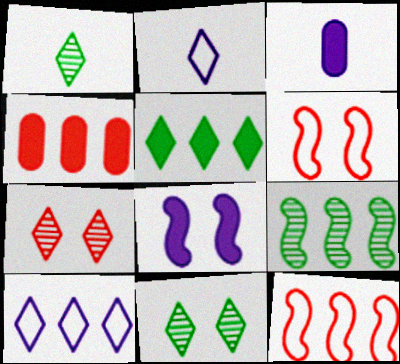[[2, 5, 7], 
[3, 11, 12], 
[4, 9, 10]]